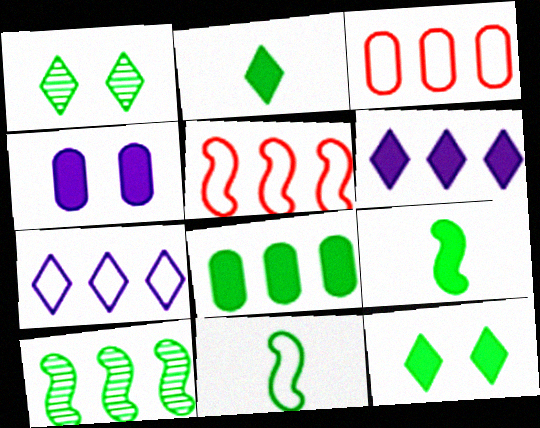[[1, 8, 11], 
[3, 6, 10], 
[8, 9, 12]]